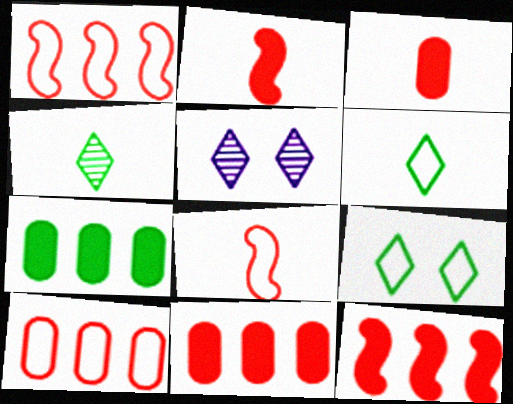[[5, 7, 8]]